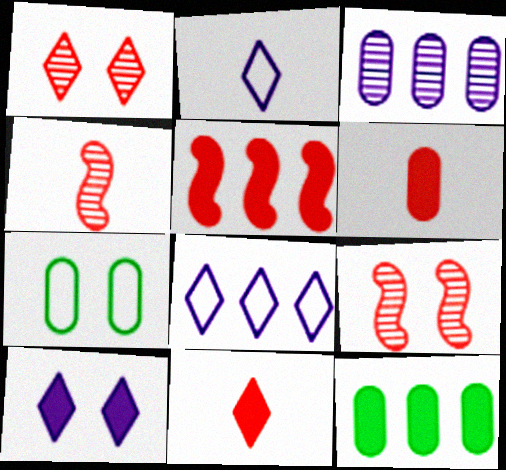[[2, 9, 12], 
[3, 6, 7], 
[7, 9, 10]]